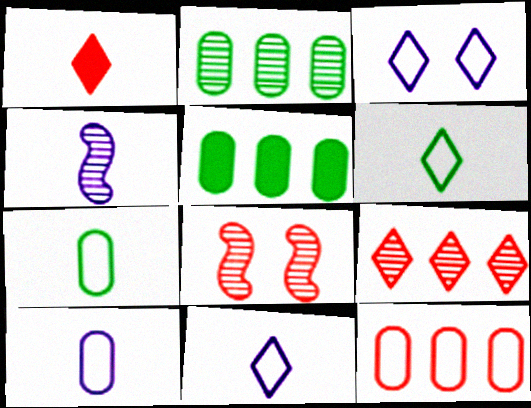[[1, 4, 7], 
[1, 8, 12], 
[5, 8, 11]]